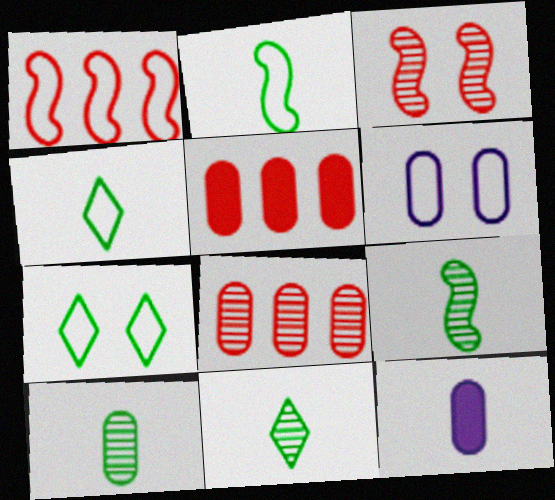[[1, 4, 6], 
[5, 6, 10], 
[9, 10, 11]]